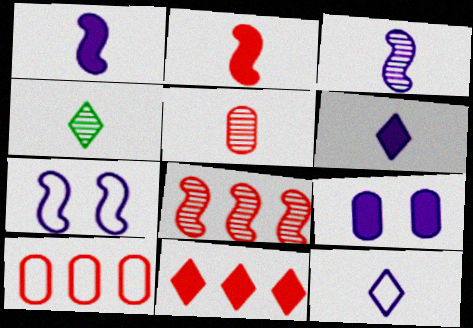[[3, 4, 5], 
[8, 10, 11]]